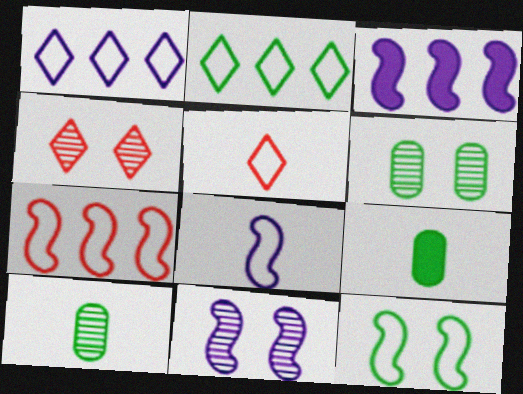[[3, 5, 6], 
[3, 8, 11], 
[4, 6, 11], 
[7, 8, 12]]